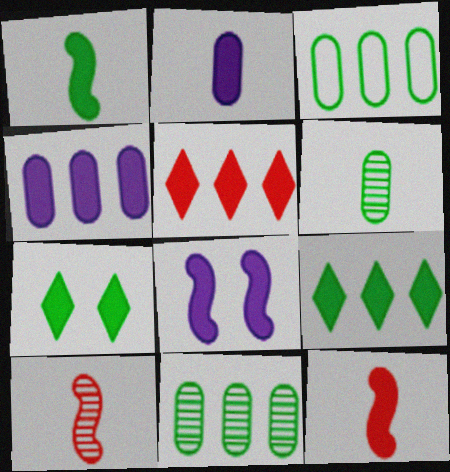[[4, 7, 12]]